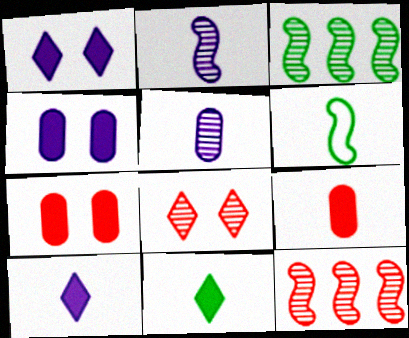[[3, 5, 8]]